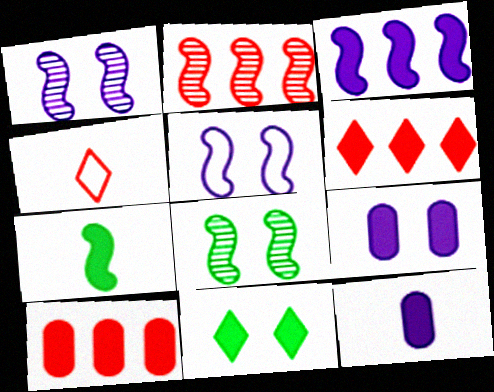[[2, 5, 7], 
[6, 7, 9]]